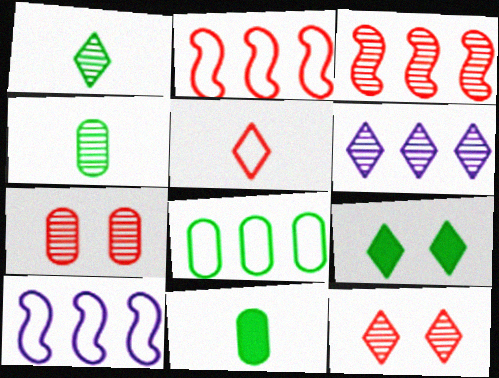[[1, 6, 12], 
[5, 6, 9], 
[10, 11, 12]]